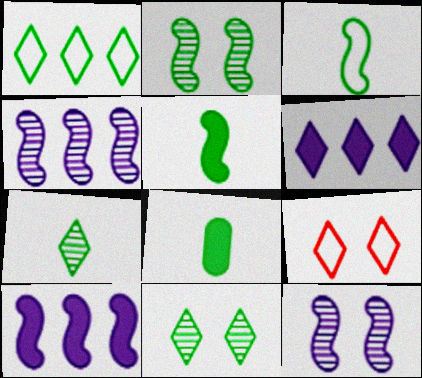[[1, 2, 8], 
[3, 7, 8], 
[4, 8, 9], 
[6, 7, 9]]